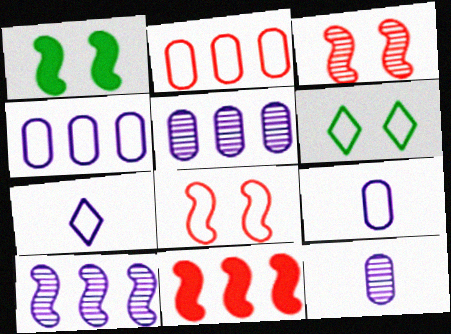[[6, 11, 12]]